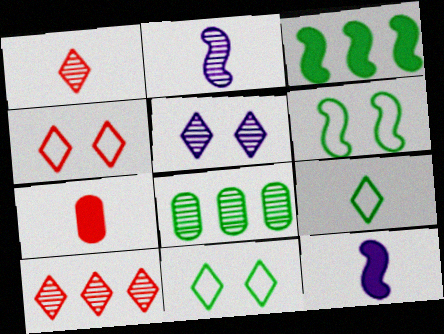[[2, 7, 9], 
[4, 8, 12]]